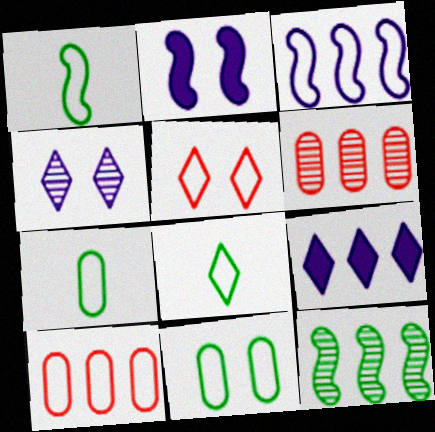[[1, 7, 8], 
[2, 6, 8], 
[3, 5, 7], 
[9, 10, 12]]